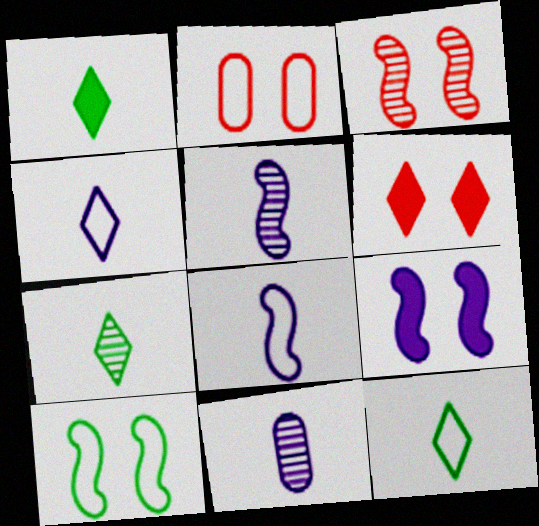[[1, 7, 12], 
[2, 3, 6], 
[3, 9, 10]]